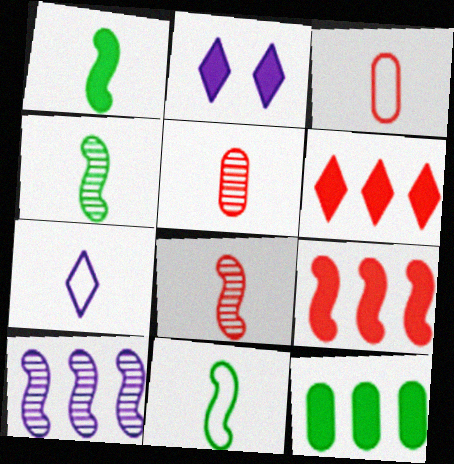[[1, 4, 11], 
[1, 5, 7], 
[3, 7, 11]]